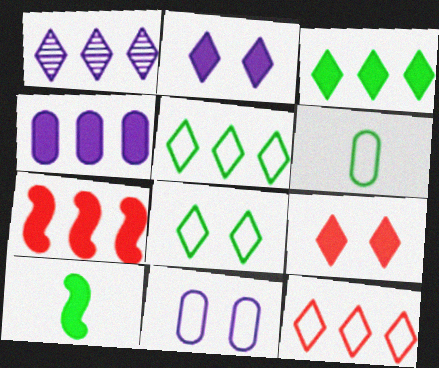[[1, 3, 12], 
[3, 4, 7], 
[4, 9, 10]]